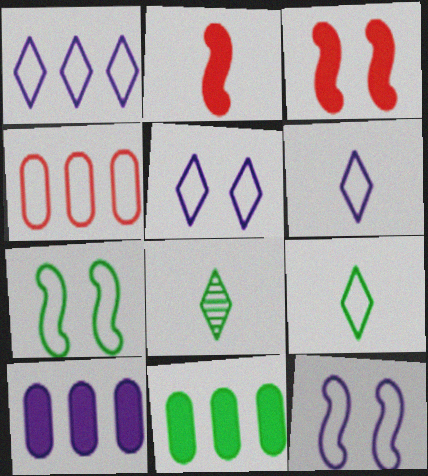[[1, 5, 6], 
[4, 6, 7], 
[4, 9, 12], 
[7, 8, 11]]